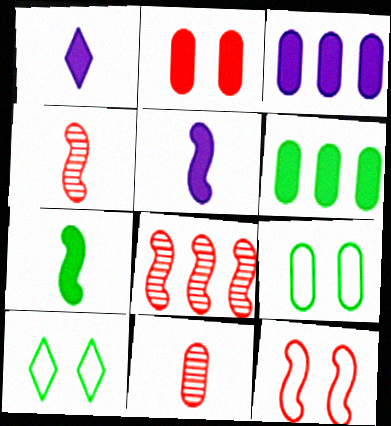[[1, 8, 9], 
[3, 4, 10], 
[3, 9, 11]]